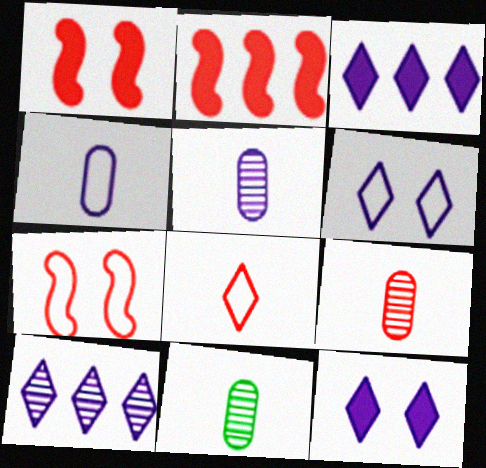[[2, 6, 11], 
[3, 7, 11], 
[5, 9, 11]]